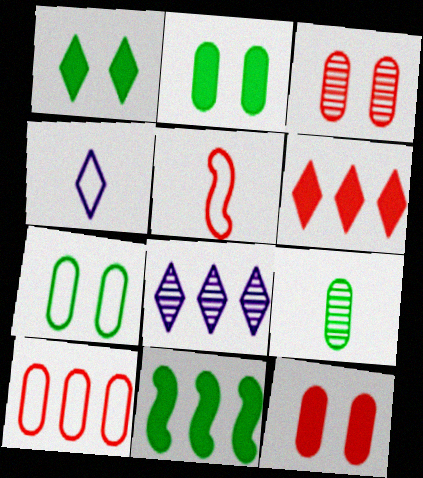[[2, 5, 8], 
[3, 4, 11], 
[3, 5, 6], 
[8, 10, 11]]